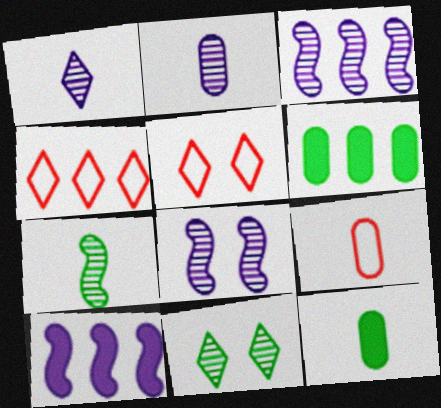[[2, 9, 12], 
[3, 4, 6], 
[3, 5, 12], 
[4, 8, 12], 
[9, 10, 11]]